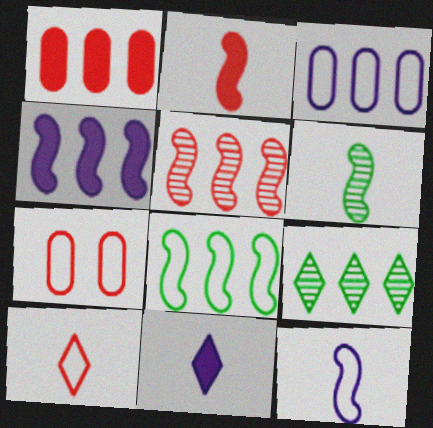[[2, 6, 12], 
[4, 5, 8]]